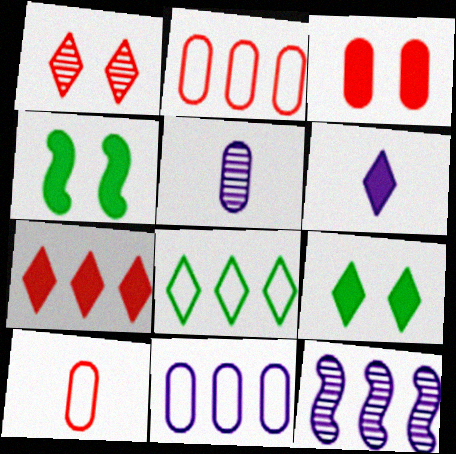[[1, 6, 8], 
[6, 7, 9], 
[9, 10, 12]]